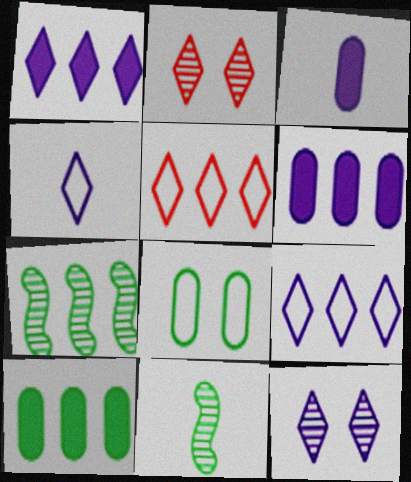[[1, 4, 12], 
[5, 6, 7]]